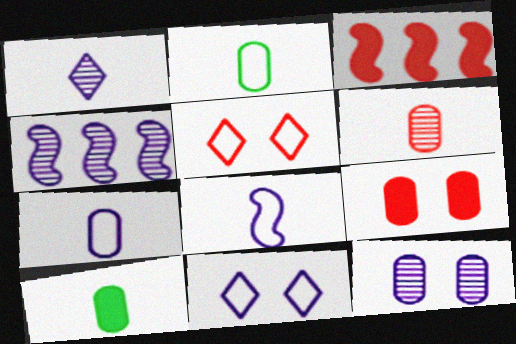[[1, 4, 12], 
[3, 5, 6], 
[4, 5, 10], 
[6, 7, 10]]